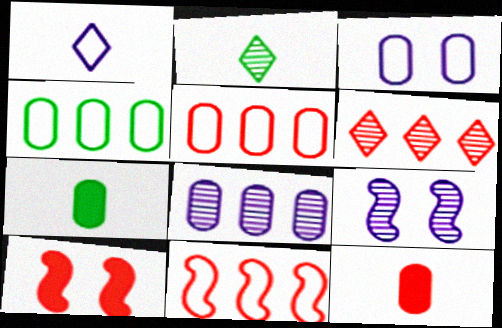[]